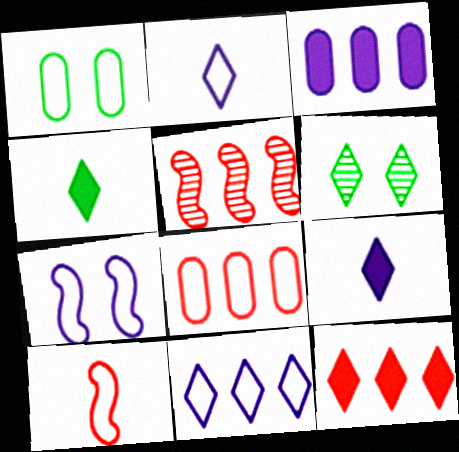[[1, 5, 9], 
[1, 10, 11], 
[2, 6, 12], 
[3, 6, 10], 
[5, 8, 12]]